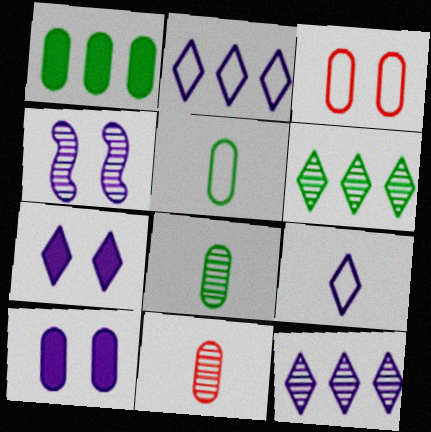[[4, 6, 11], 
[7, 9, 12]]